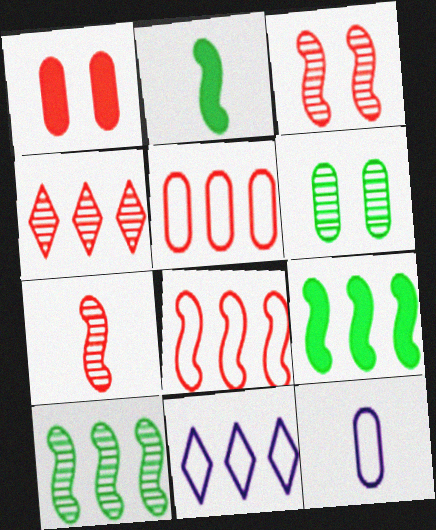[]